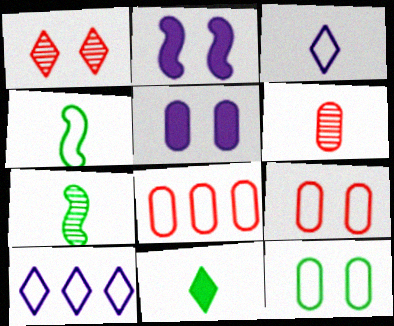[[1, 2, 12], 
[1, 10, 11], 
[4, 9, 10]]